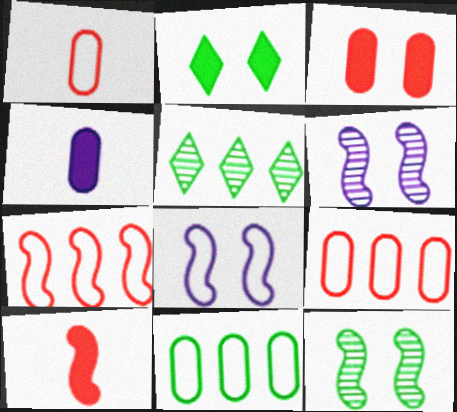[]